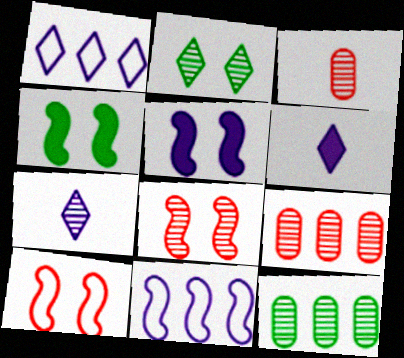[[1, 3, 4], 
[6, 10, 12], 
[7, 8, 12]]